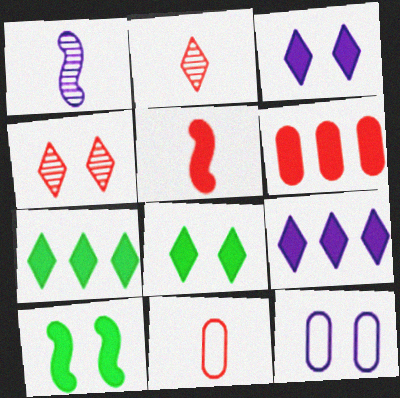[[1, 9, 12], 
[2, 5, 11], 
[4, 10, 12]]